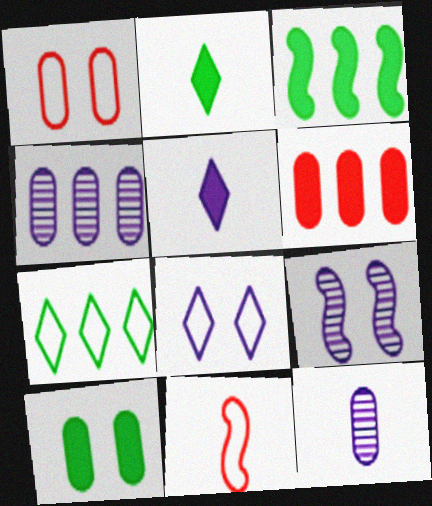[[2, 3, 10], 
[2, 11, 12], 
[3, 9, 11]]